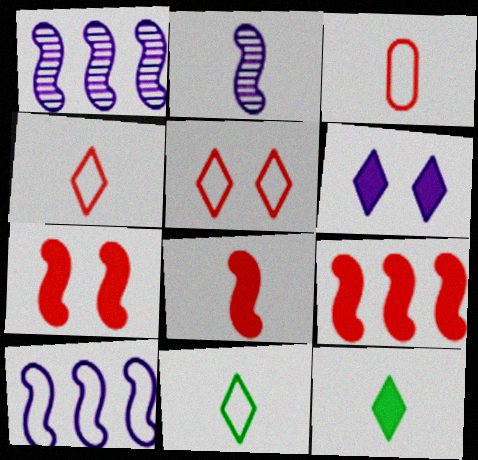[[2, 3, 12], 
[7, 8, 9]]